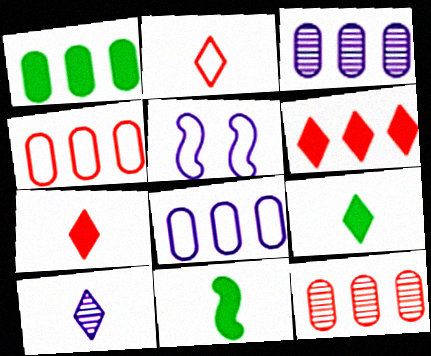[[1, 3, 4], 
[1, 8, 12], 
[2, 9, 10], 
[5, 9, 12]]